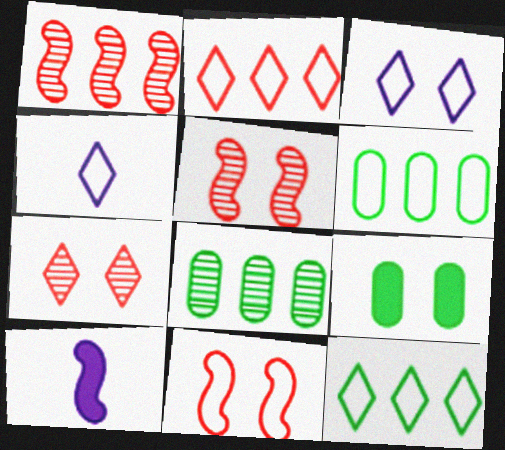[[1, 4, 9], 
[3, 5, 9], 
[4, 6, 11], 
[6, 7, 10]]